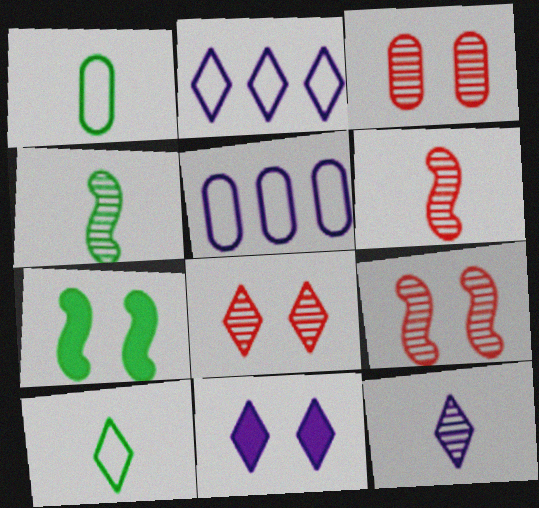[[2, 11, 12], 
[3, 8, 9]]